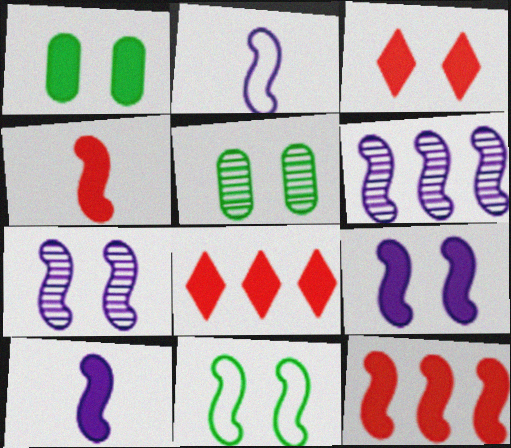[[1, 3, 9], 
[1, 8, 10], 
[2, 5, 8], 
[2, 6, 9], 
[4, 6, 11]]